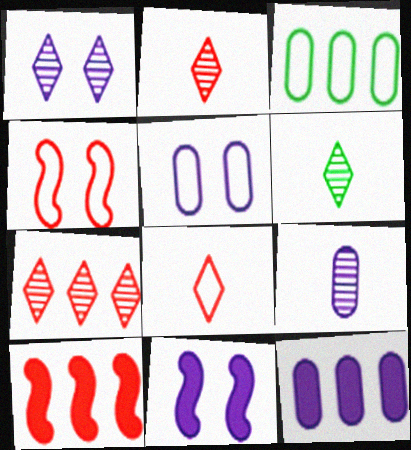[[1, 5, 11], 
[1, 6, 7], 
[2, 3, 11], 
[4, 6, 12], 
[5, 6, 10], 
[5, 9, 12]]